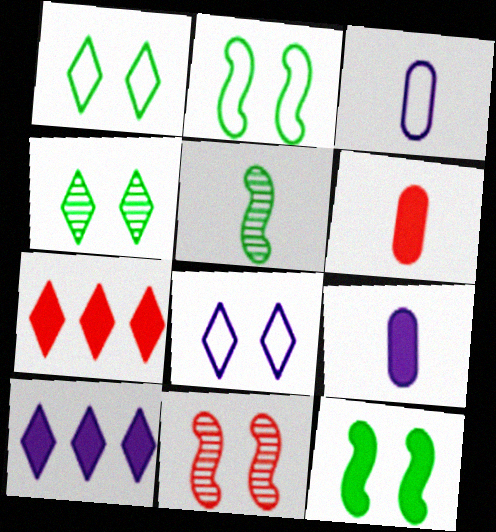[[6, 10, 12], 
[7, 9, 12]]